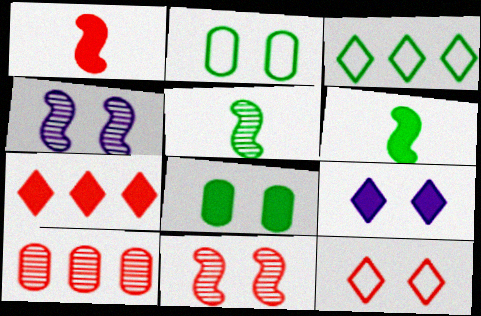[[1, 10, 12], 
[2, 9, 11], 
[3, 5, 8], 
[4, 8, 12]]